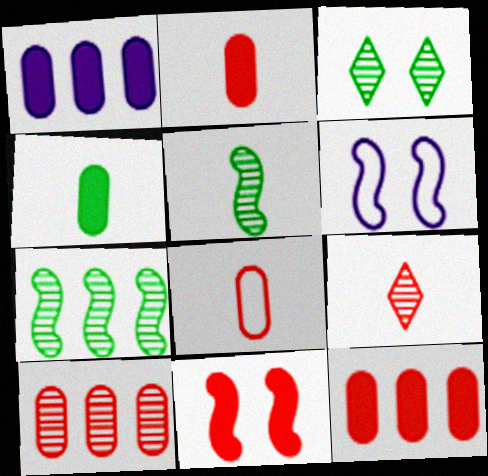[]